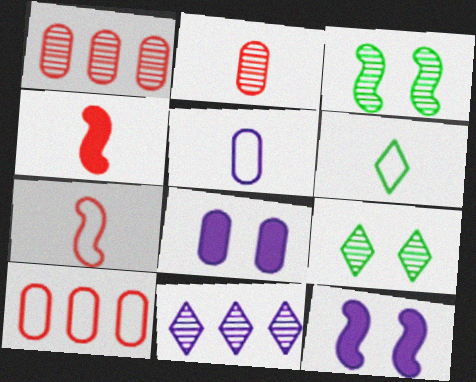[[1, 6, 12], 
[2, 3, 11], 
[5, 6, 7], 
[5, 11, 12]]